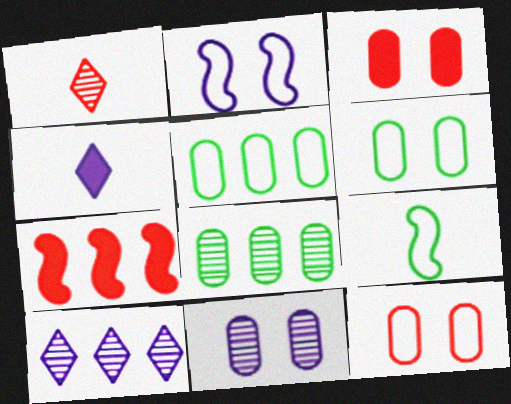[[1, 7, 12], 
[3, 6, 11], 
[3, 9, 10], 
[5, 7, 10]]